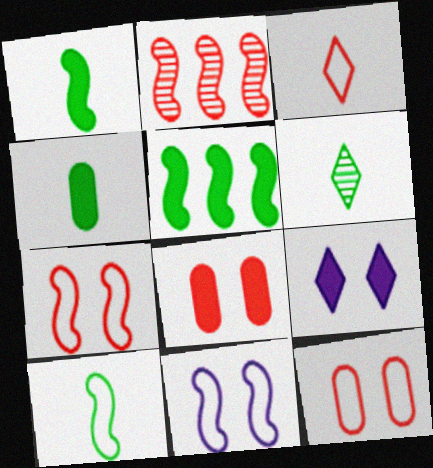[[1, 2, 11], 
[2, 3, 8], 
[4, 6, 10]]